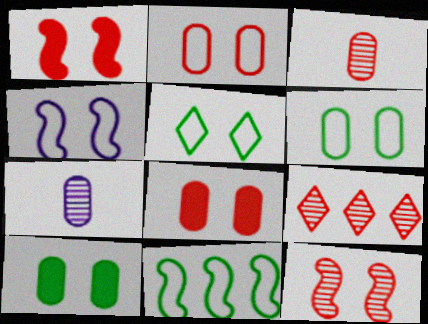[[2, 4, 5], 
[3, 9, 12]]